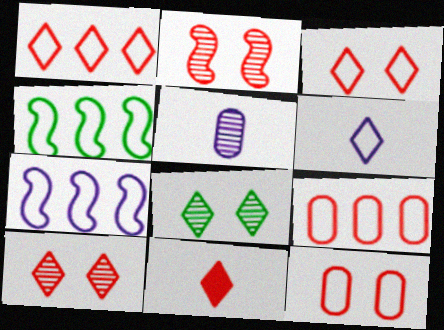[[1, 10, 11], 
[2, 9, 11], 
[4, 6, 12]]